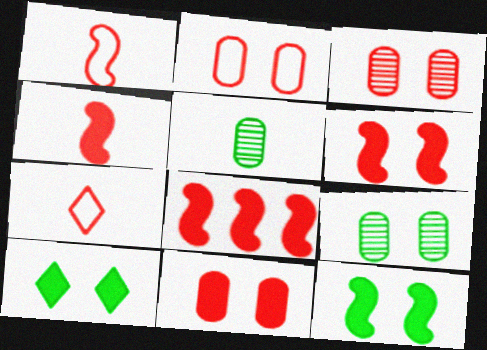[[2, 3, 11], 
[3, 7, 8], 
[4, 6, 8]]